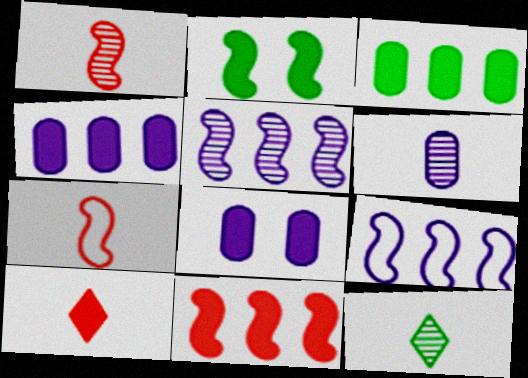[[1, 2, 9], 
[1, 6, 12], 
[2, 4, 10], 
[2, 5, 7]]